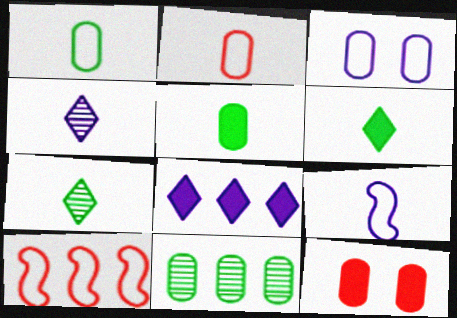[[8, 10, 11]]